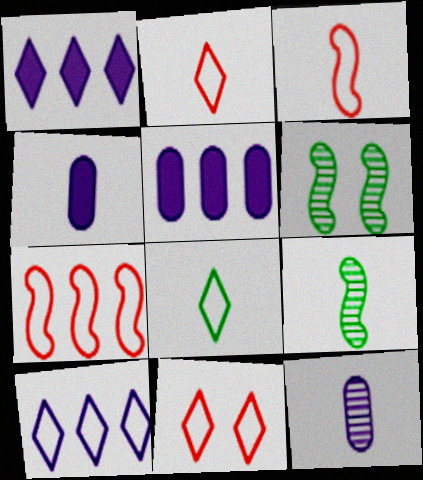[[2, 4, 9], 
[2, 5, 6], 
[5, 9, 11], 
[8, 10, 11]]